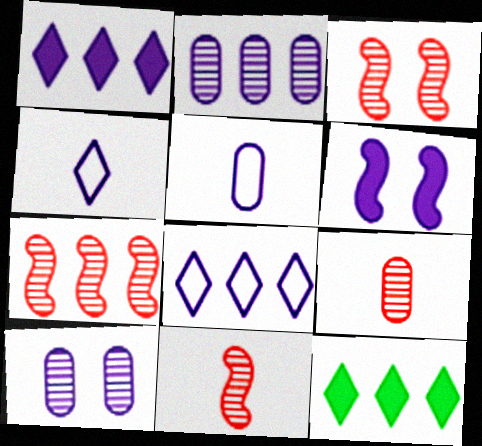[[2, 4, 6], 
[3, 5, 12], 
[3, 7, 11]]